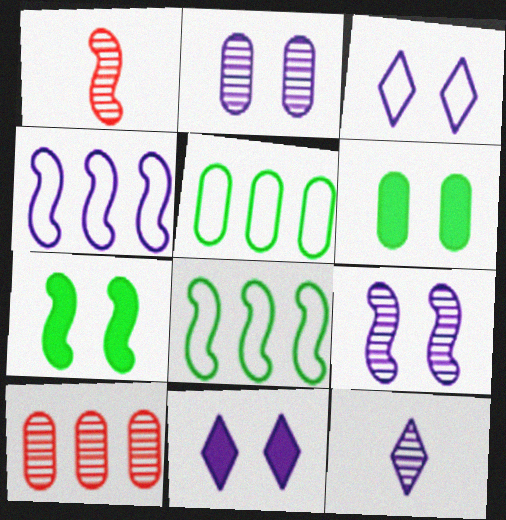[[1, 4, 7], 
[1, 5, 11]]